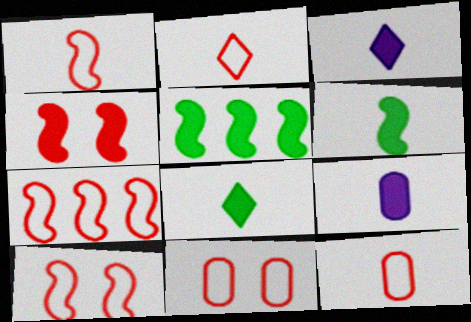[[1, 2, 12], 
[1, 7, 10], 
[2, 7, 11]]